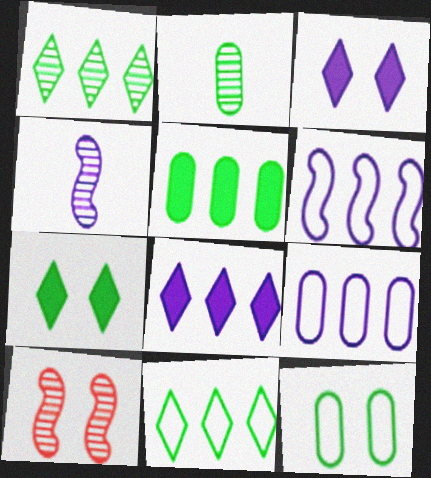[[2, 5, 12], 
[3, 4, 9], 
[3, 10, 12]]